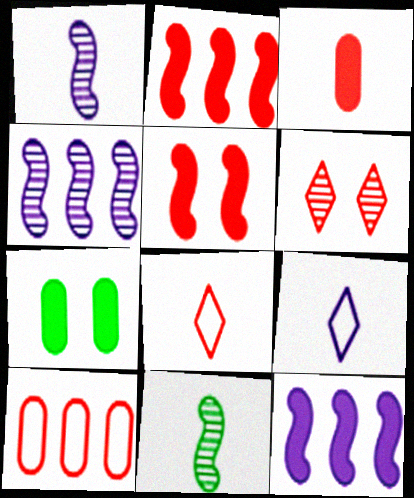[[3, 9, 11], 
[4, 7, 8]]